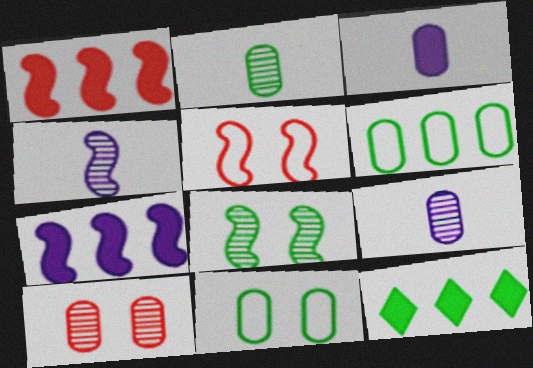[[3, 6, 10], 
[5, 9, 12]]